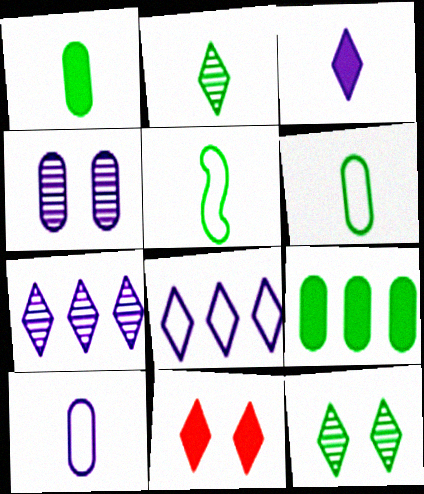[[1, 2, 5], 
[2, 8, 11], 
[5, 9, 12]]